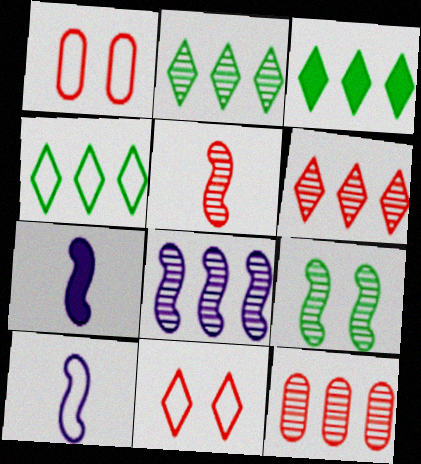[[1, 2, 7], 
[1, 4, 10], 
[2, 3, 4], 
[2, 8, 12], 
[5, 8, 9]]